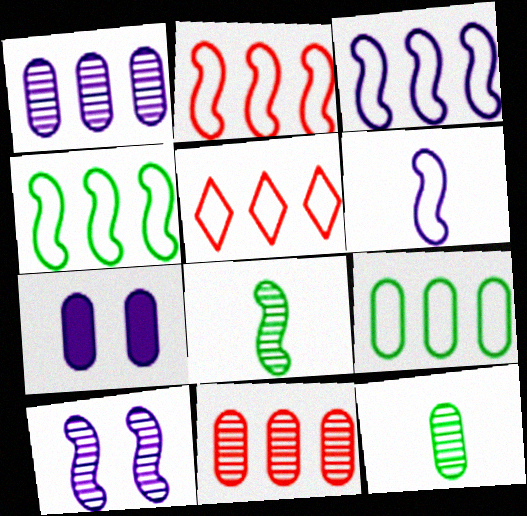[[2, 3, 4], 
[3, 5, 9], 
[5, 7, 8]]